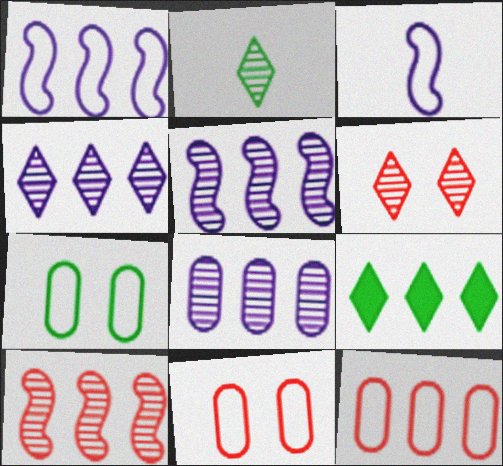[[2, 4, 6], 
[4, 5, 8], 
[5, 9, 12]]